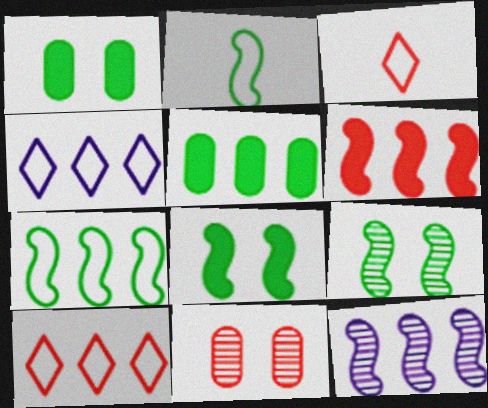[[1, 3, 12], 
[3, 6, 11], 
[5, 10, 12], 
[6, 7, 12]]